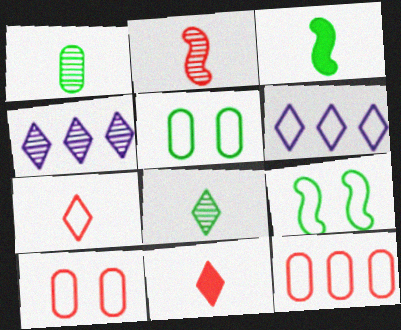[[3, 4, 10]]